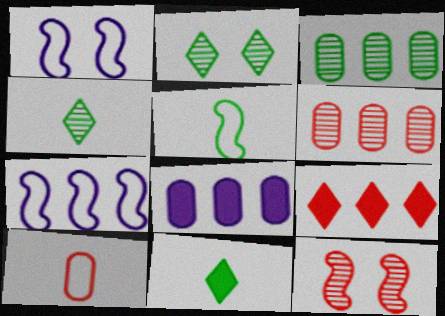[[1, 6, 11], 
[3, 7, 9], 
[9, 10, 12]]